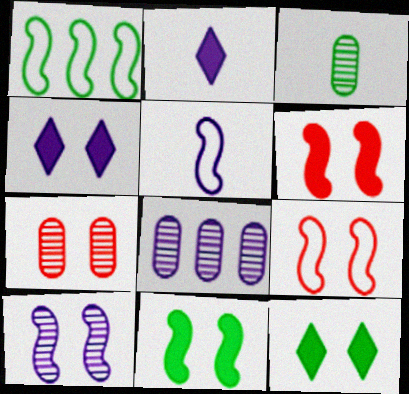[[1, 2, 7], 
[1, 3, 12], 
[1, 5, 9], 
[3, 7, 8], 
[4, 5, 8], 
[9, 10, 11]]